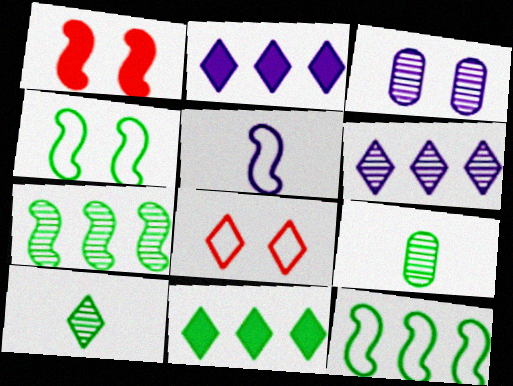[[1, 5, 7], 
[2, 3, 5], 
[2, 8, 10], 
[4, 9, 11]]